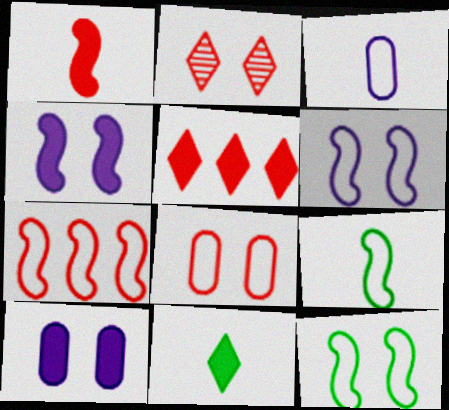[[2, 10, 12], 
[6, 7, 9]]